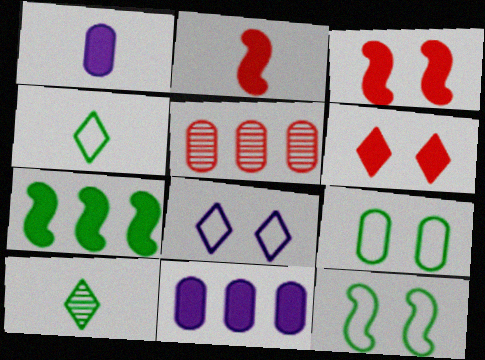[[1, 5, 9], 
[1, 6, 7], 
[7, 9, 10]]